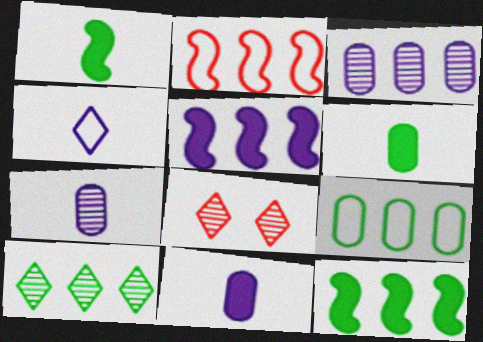[[9, 10, 12]]